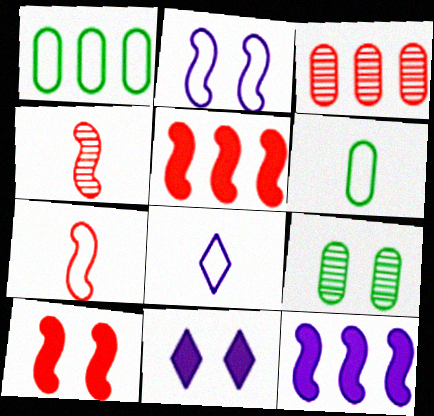[[1, 4, 11], 
[5, 8, 9], 
[6, 7, 8]]